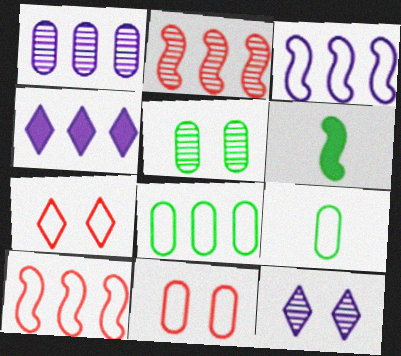[[1, 3, 4], 
[1, 6, 7], 
[2, 4, 8], 
[3, 7, 9]]